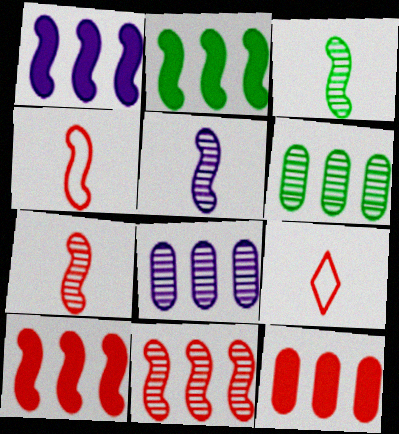[[1, 2, 10], 
[3, 5, 7]]